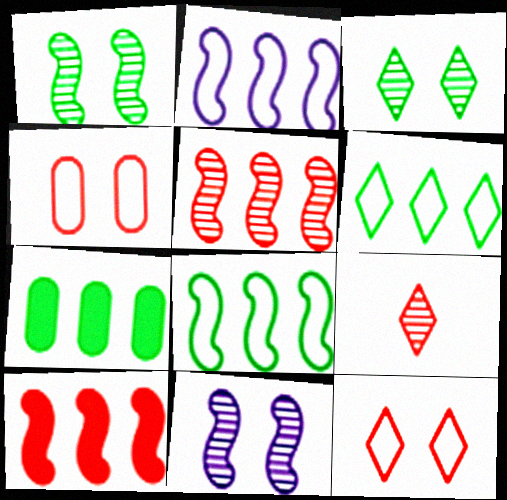[[4, 9, 10]]